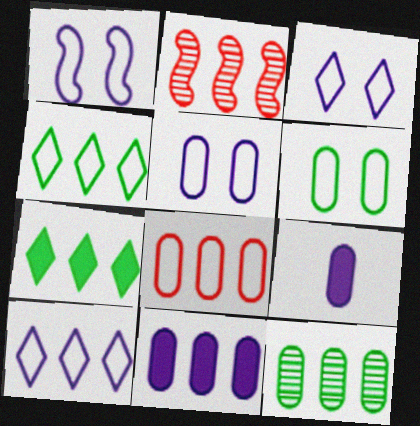[[1, 3, 5], 
[2, 4, 11], 
[8, 11, 12]]